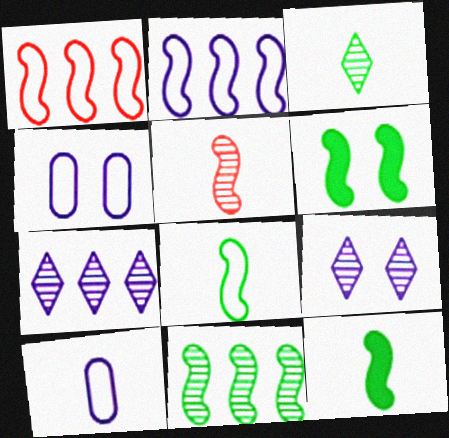[[2, 5, 6], 
[6, 8, 11]]